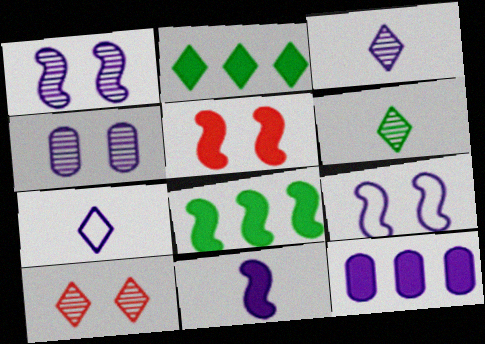[[1, 7, 12], 
[2, 7, 10], 
[3, 9, 12], 
[5, 8, 11]]